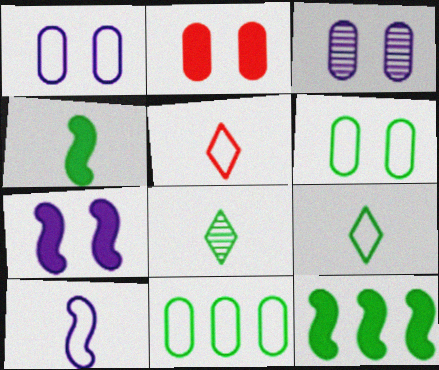[[2, 3, 6], 
[3, 5, 12], 
[6, 8, 12]]